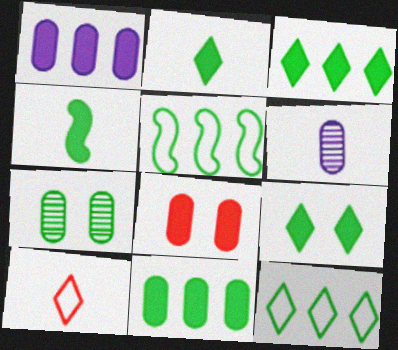[[2, 3, 9], 
[2, 5, 7], 
[4, 6, 10], 
[4, 7, 12], 
[4, 9, 11]]